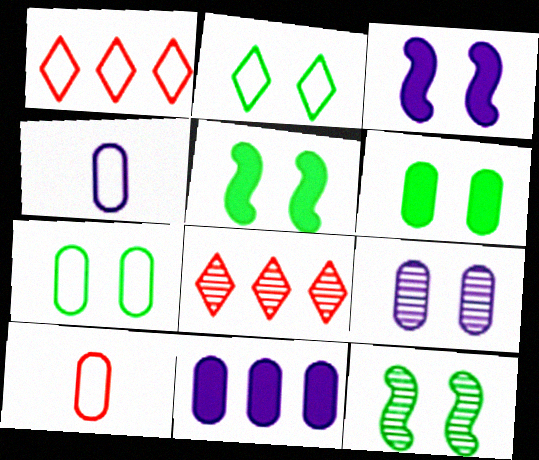[[2, 6, 12], 
[4, 5, 8], 
[4, 9, 11]]